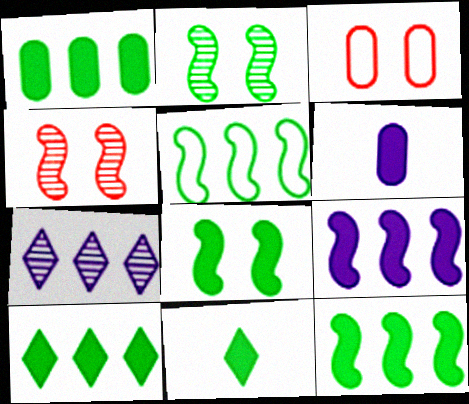[[1, 8, 11], 
[1, 10, 12]]